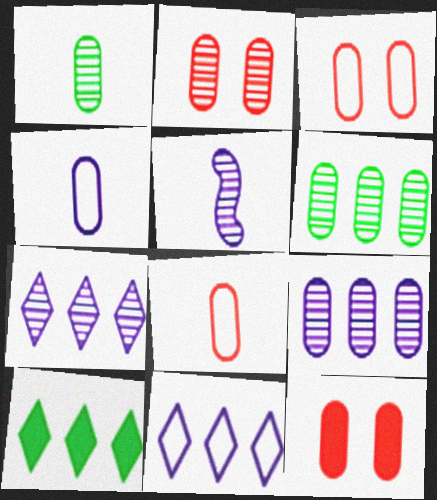[[1, 2, 9], 
[2, 3, 12], 
[3, 5, 10], 
[4, 6, 12]]